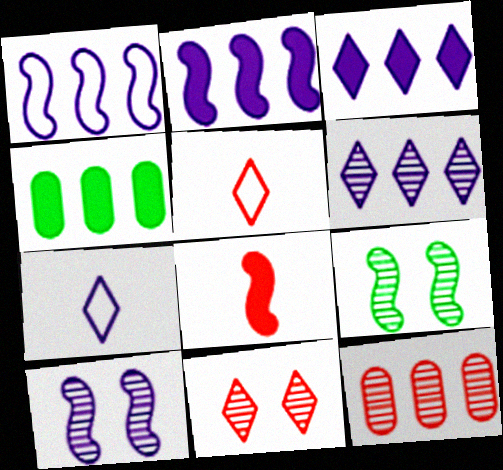[[1, 8, 9], 
[4, 5, 10]]